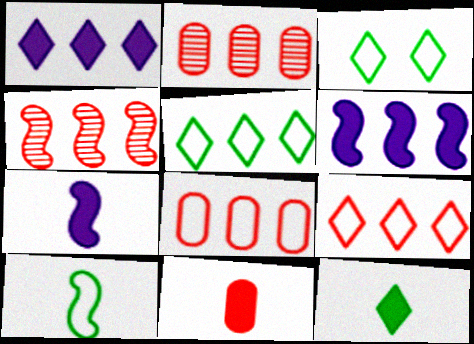[[2, 3, 7], 
[2, 5, 6], 
[7, 11, 12]]